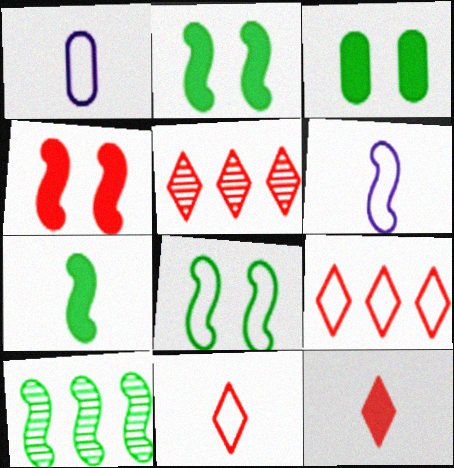[[1, 2, 5], 
[1, 8, 9], 
[3, 5, 6], 
[4, 6, 10], 
[7, 8, 10]]